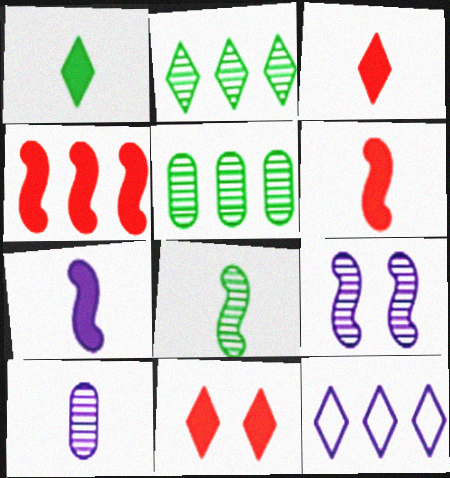[[4, 5, 12]]